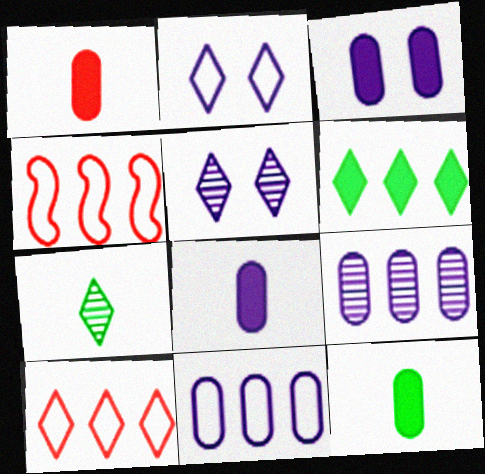[[1, 8, 12], 
[3, 4, 7], 
[4, 5, 12], 
[4, 6, 9]]